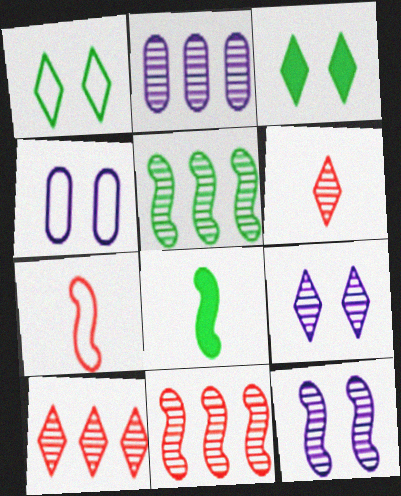[[2, 3, 7], 
[2, 5, 10], 
[4, 8, 10]]